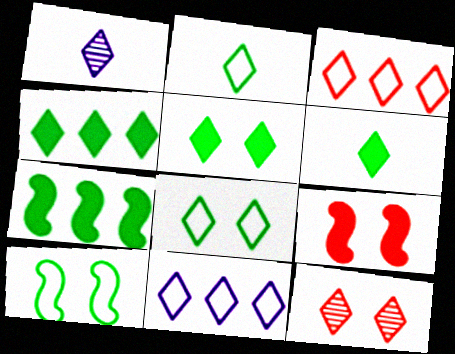[[1, 3, 5], 
[4, 5, 6], 
[6, 11, 12]]